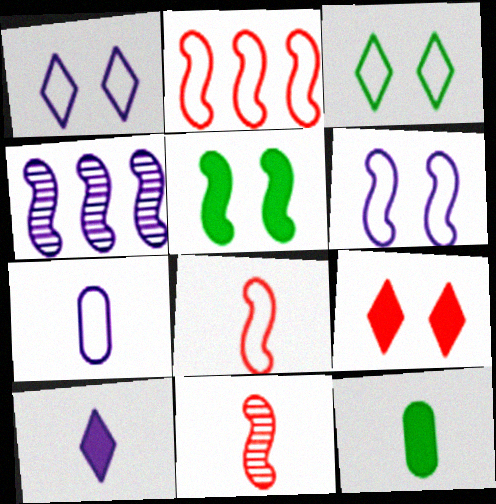[[2, 3, 7], 
[4, 5, 8]]